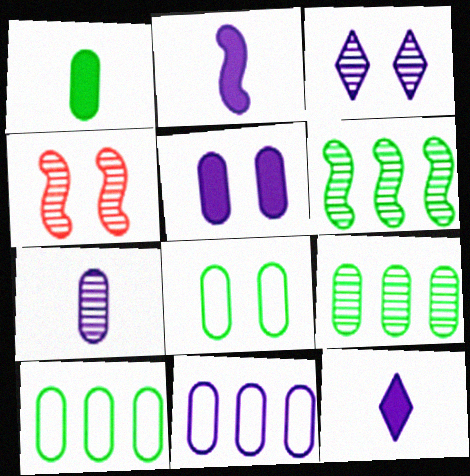[[1, 8, 9], 
[2, 3, 11], 
[4, 10, 12], 
[5, 7, 11]]